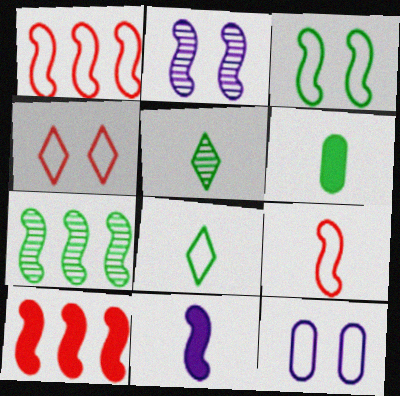[[1, 8, 12], 
[3, 4, 12], 
[5, 10, 12]]